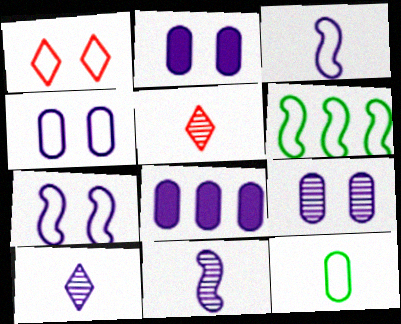[[2, 4, 9], 
[2, 5, 6], 
[7, 8, 10]]